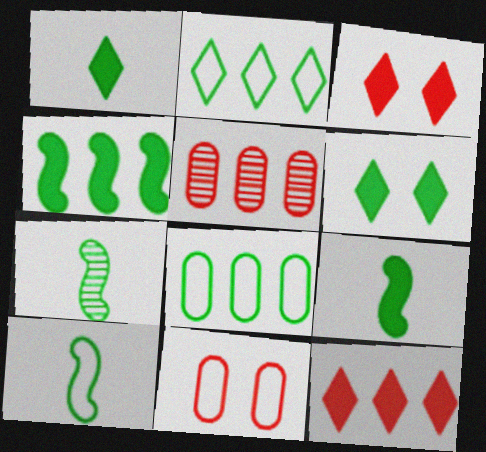[[6, 7, 8], 
[7, 9, 10]]